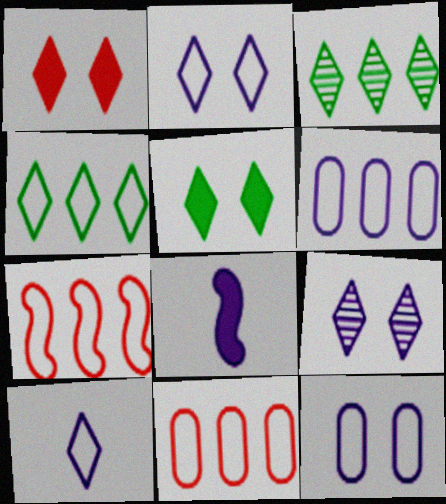[[1, 3, 10], 
[4, 6, 7], 
[6, 8, 9]]